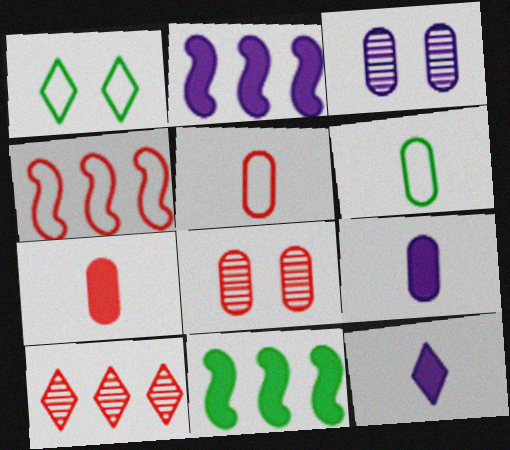[[1, 10, 12]]